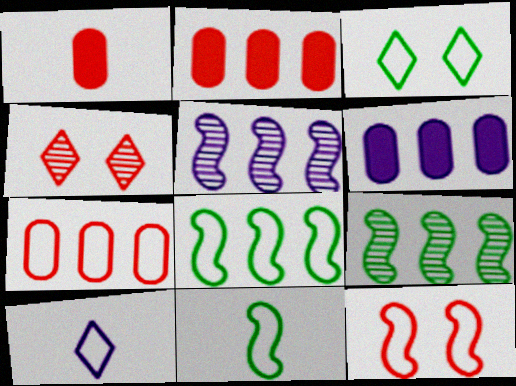[[1, 3, 5], 
[4, 6, 11]]